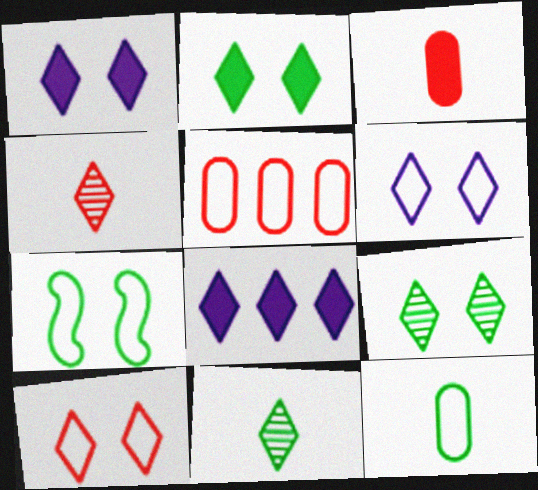[[1, 9, 10], 
[8, 10, 11]]